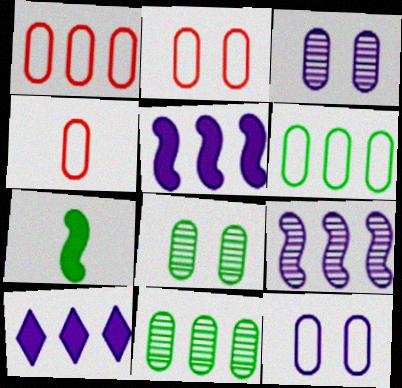[[1, 2, 4], 
[4, 6, 12]]